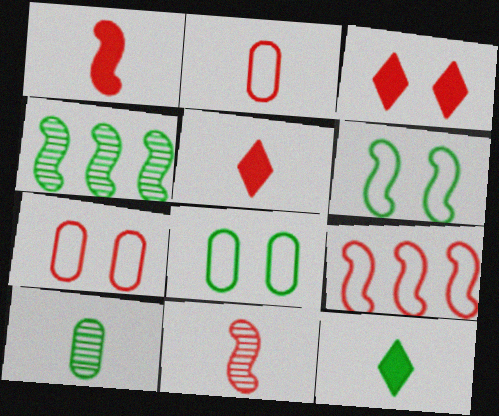[[2, 5, 11], 
[4, 8, 12]]